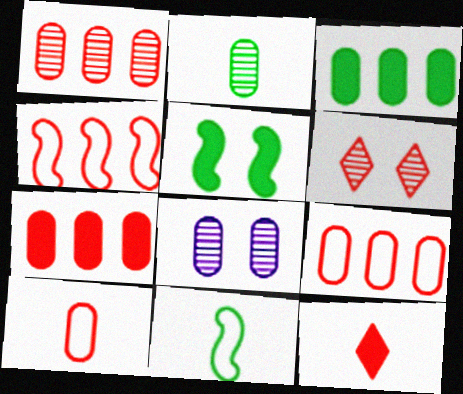[[1, 2, 8], 
[1, 7, 9], 
[3, 8, 10]]